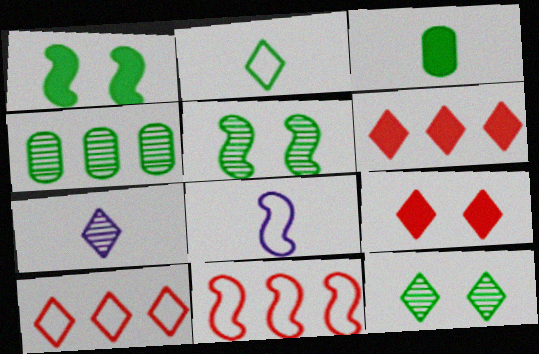[[1, 2, 4], 
[4, 8, 9]]